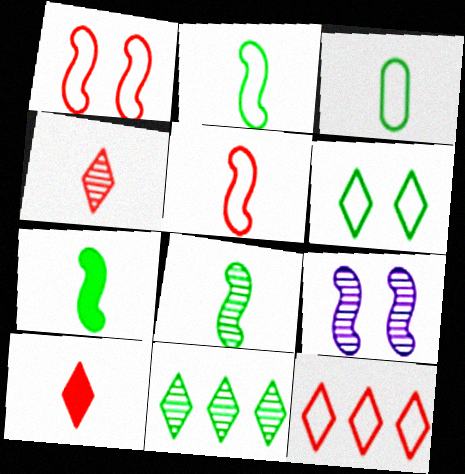[[2, 7, 8]]